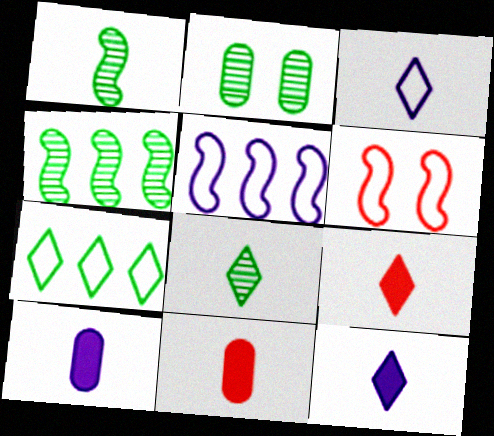[[1, 3, 11], 
[2, 4, 8], 
[2, 5, 9], 
[3, 8, 9]]